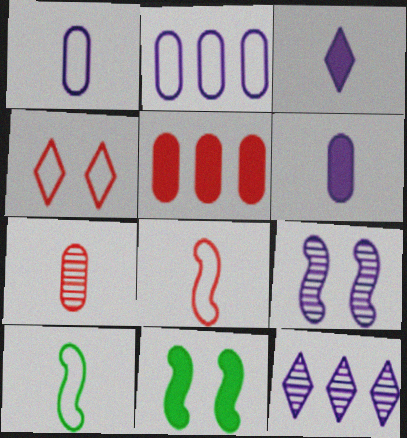[[2, 3, 9], 
[2, 4, 10], 
[3, 5, 11], 
[3, 7, 10]]